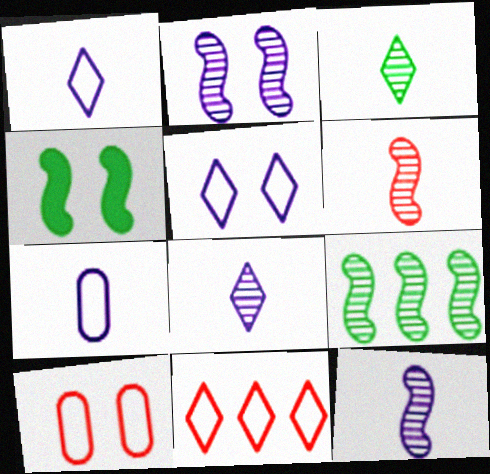[[2, 6, 9]]